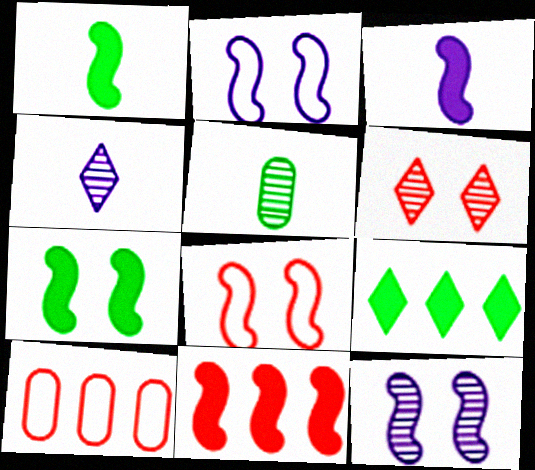[[3, 7, 11], 
[4, 7, 10], 
[7, 8, 12]]